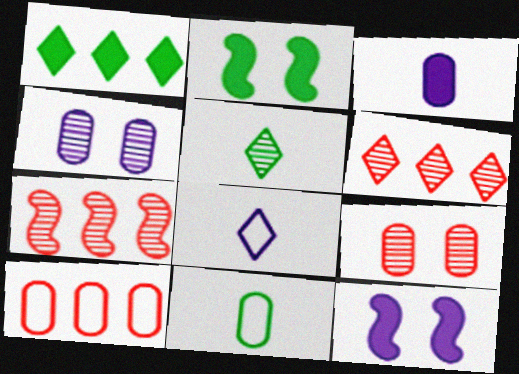[[4, 5, 7], 
[5, 10, 12], 
[6, 11, 12]]